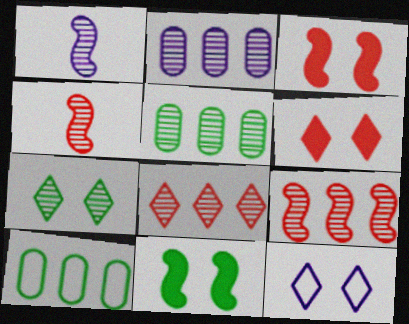[[1, 6, 10], 
[2, 4, 7], 
[6, 7, 12]]